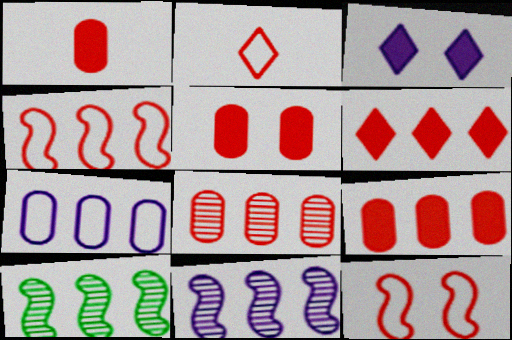[[1, 5, 9], 
[4, 6, 8], 
[6, 7, 10]]